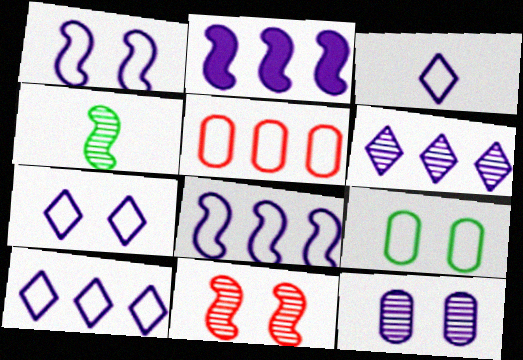[[2, 3, 12], 
[3, 7, 10]]